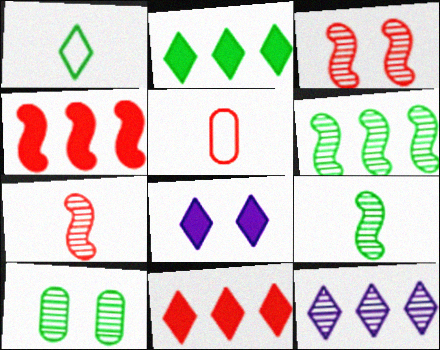[[3, 5, 11], 
[5, 6, 8], 
[7, 10, 12]]